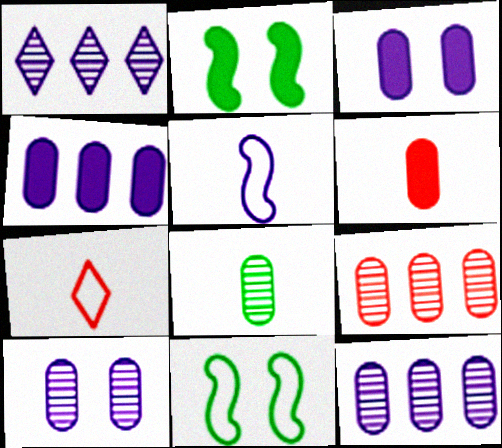[[1, 3, 5], 
[1, 6, 11], 
[2, 7, 12], 
[8, 9, 10]]